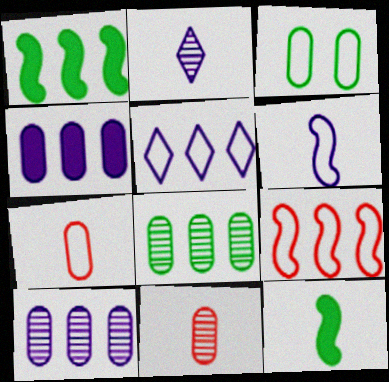[[2, 7, 12], 
[3, 4, 11]]